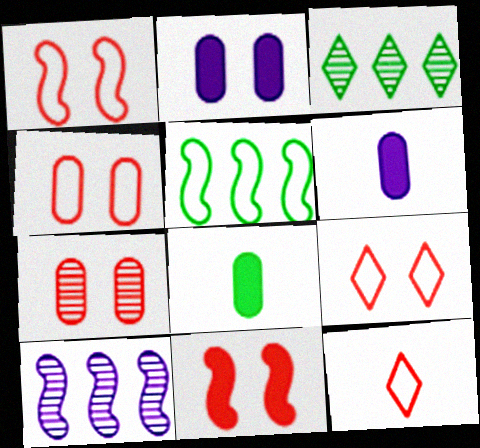[[1, 3, 6], 
[1, 4, 9], 
[7, 9, 11], 
[8, 9, 10]]